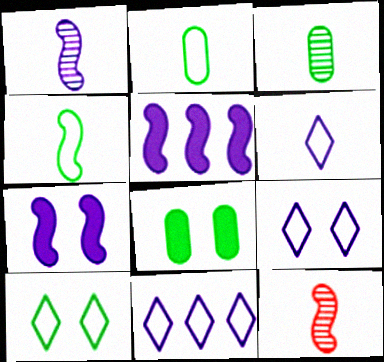[[6, 9, 11], 
[8, 11, 12]]